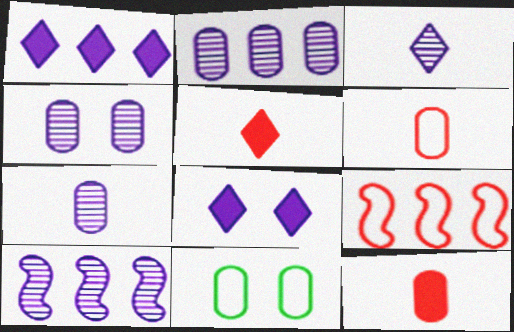[[2, 4, 7], 
[2, 11, 12], 
[3, 4, 10], 
[5, 10, 11]]